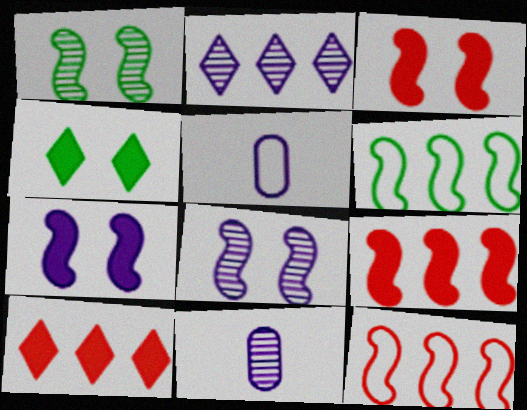[[1, 5, 10], 
[2, 5, 7], 
[2, 8, 11], 
[4, 11, 12]]